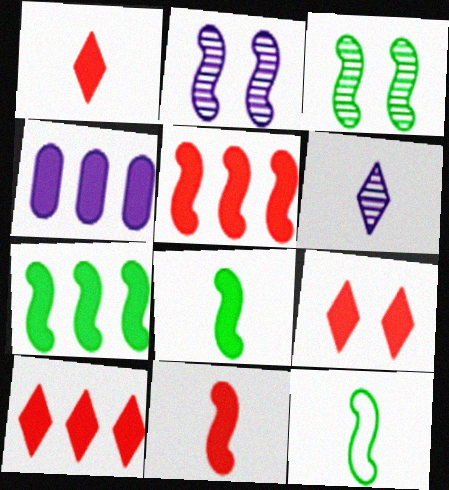[[1, 9, 10], 
[2, 5, 12], 
[3, 7, 12], 
[4, 7, 10], 
[4, 8, 9]]